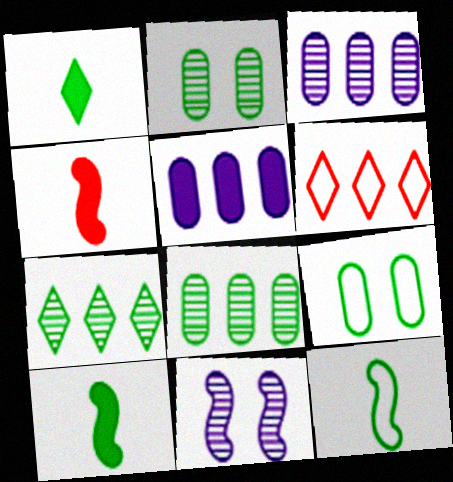[[7, 9, 10]]